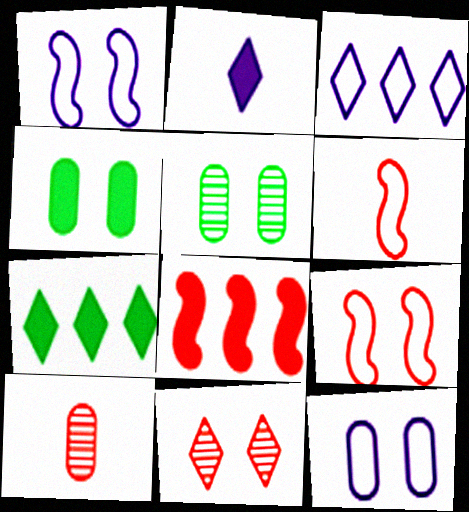[[1, 4, 11], 
[1, 7, 10], 
[2, 4, 8]]